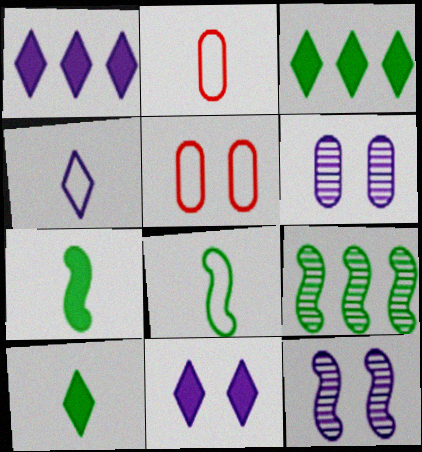[[2, 3, 12], 
[2, 4, 8], 
[2, 9, 11]]